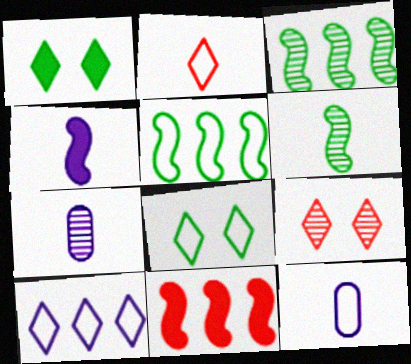[[2, 8, 10], 
[3, 7, 9], 
[7, 8, 11]]